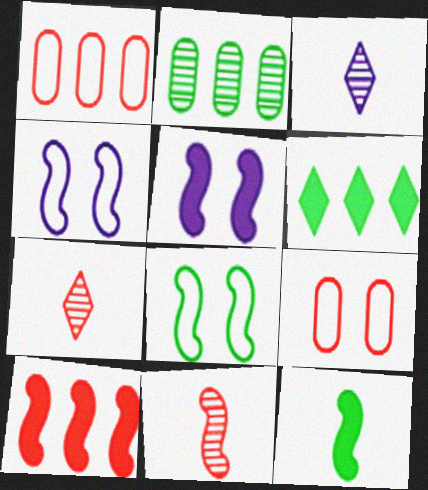[[5, 10, 12], 
[7, 9, 10]]